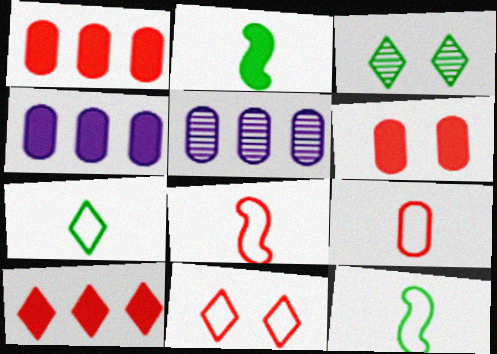[[2, 5, 11], 
[3, 4, 8]]